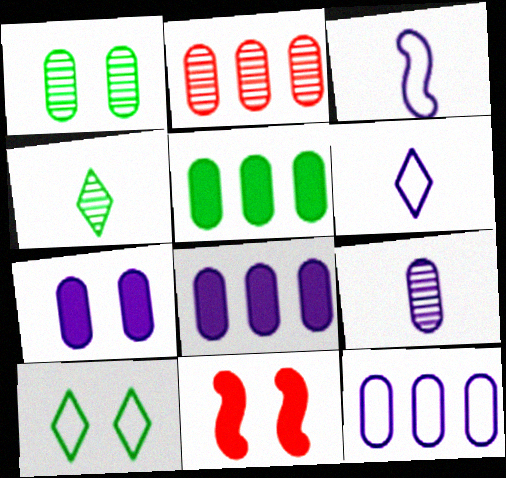[[1, 2, 9], 
[2, 5, 12], 
[4, 11, 12], 
[7, 9, 12]]